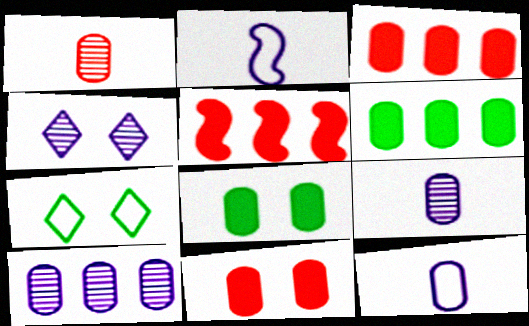[[5, 7, 9]]